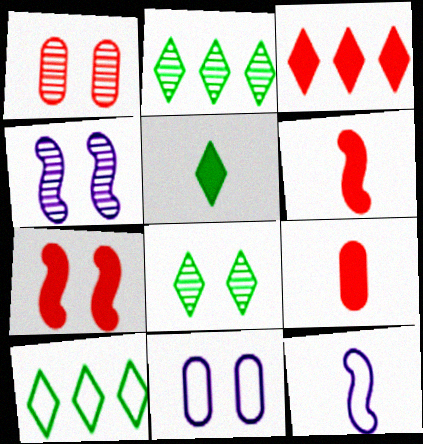[[1, 4, 8], 
[2, 6, 11], 
[3, 7, 9], 
[4, 9, 10], 
[5, 8, 10], 
[7, 8, 11]]